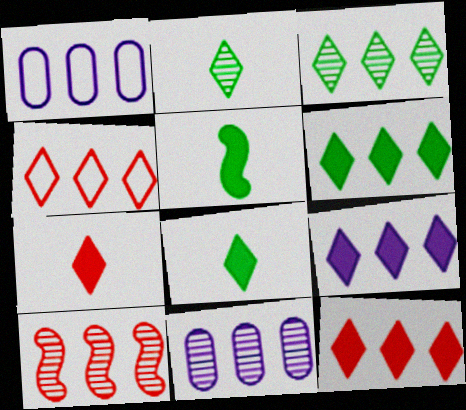[[1, 6, 10], 
[3, 4, 9], 
[3, 10, 11], 
[6, 9, 12]]